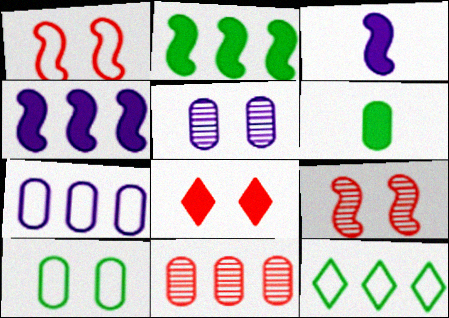[[4, 6, 8], 
[4, 11, 12]]